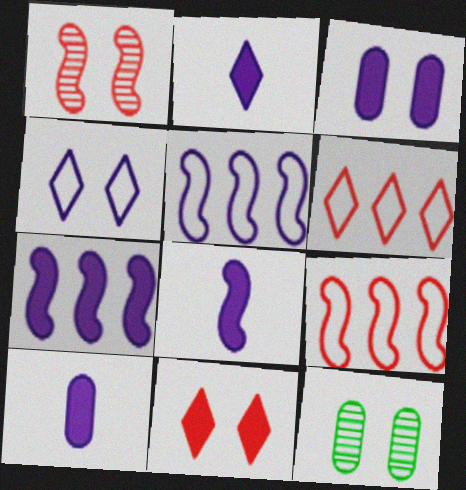[[2, 3, 7], 
[2, 8, 10], 
[2, 9, 12], 
[6, 8, 12]]